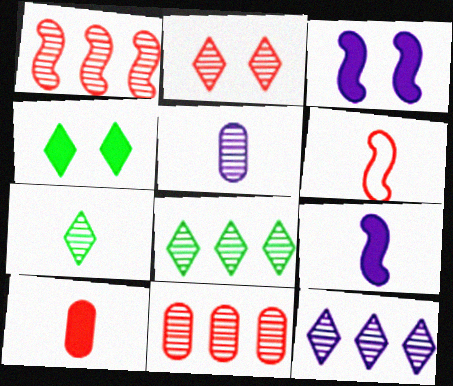[[2, 7, 12]]